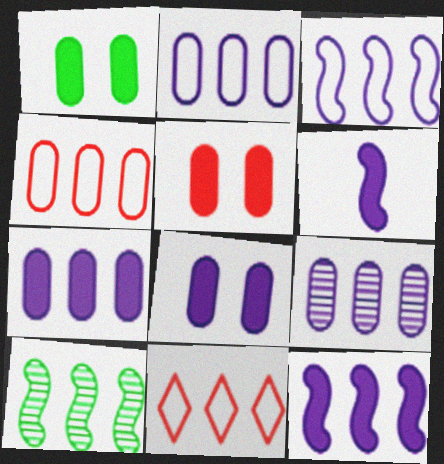[[1, 5, 8], 
[2, 7, 9], 
[7, 10, 11]]